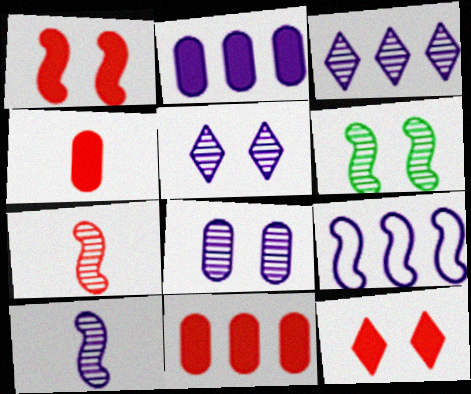[[2, 3, 9], 
[3, 8, 10]]